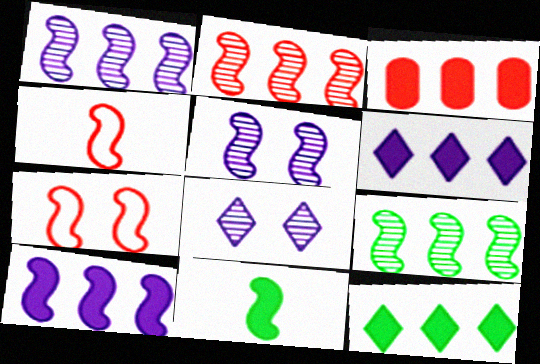[[1, 2, 9], 
[1, 7, 11], 
[3, 10, 12]]